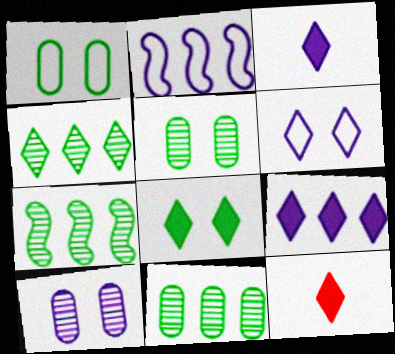[[2, 3, 10], 
[2, 5, 12], 
[4, 6, 12], 
[4, 7, 11], 
[8, 9, 12]]